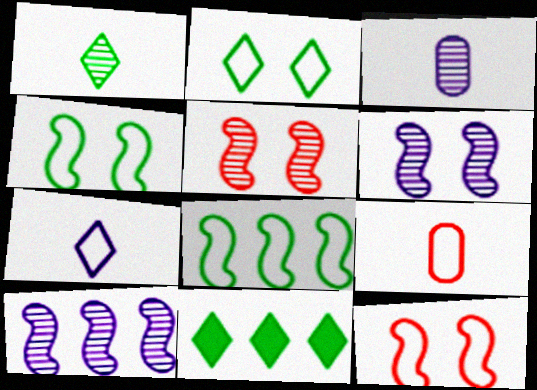[[1, 2, 11], 
[3, 11, 12], 
[6, 9, 11]]